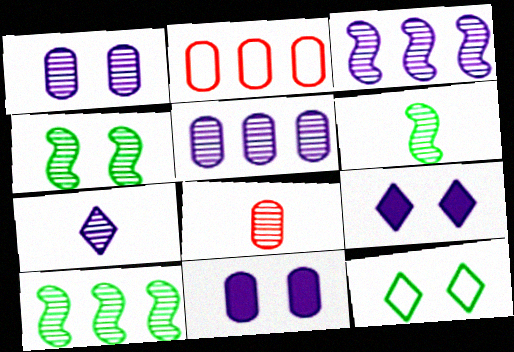[[1, 3, 7], 
[2, 6, 9], 
[4, 6, 10], 
[6, 7, 8]]